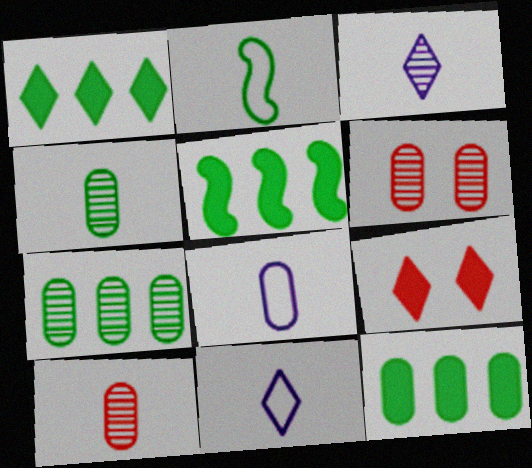[[1, 5, 12], 
[5, 6, 11], 
[6, 8, 12]]